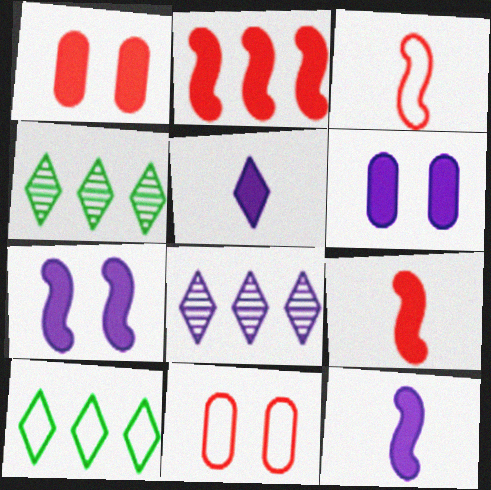[[3, 4, 6], 
[4, 11, 12]]